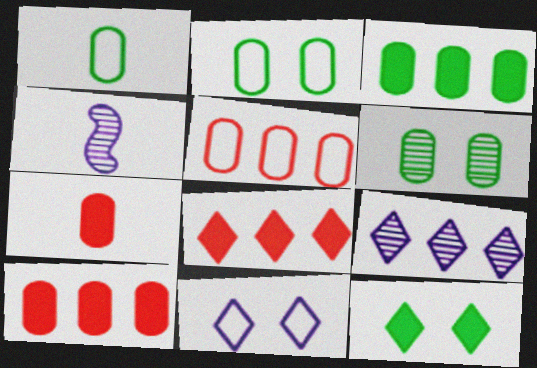[[1, 3, 6], 
[2, 4, 8], 
[4, 5, 12]]